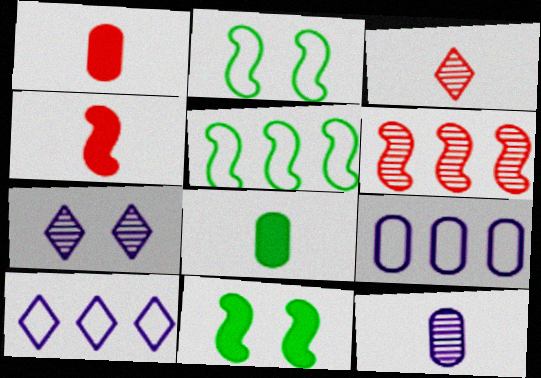[[1, 5, 7], 
[3, 9, 11]]